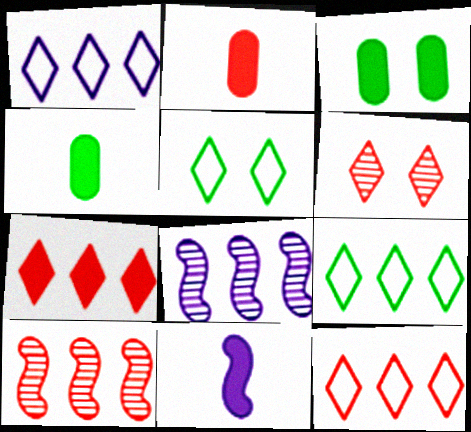[[1, 9, 12], 
[2, 5, 8], 
[3, 7, 11]]